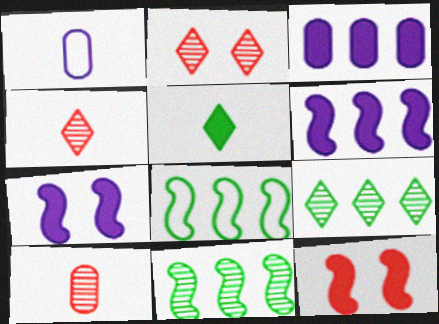[[1, 9, 12], 
[3, 5, 12]]